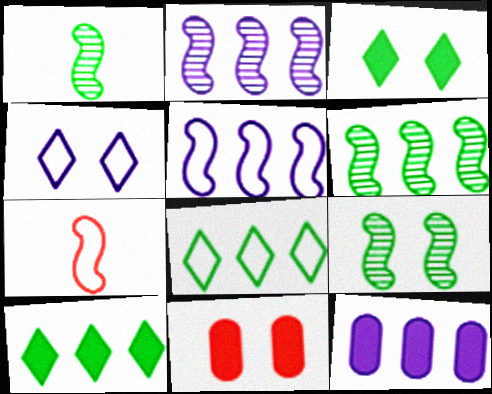[[1, 6, 9], 
[4, 9, 11]]